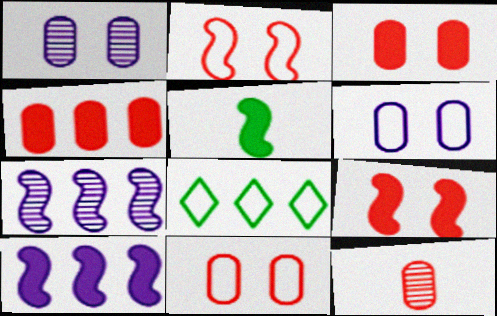[[2, 5, 7], 
[4, 7, 8], 
[4, 11, 12], 
[5, 9, 10]]